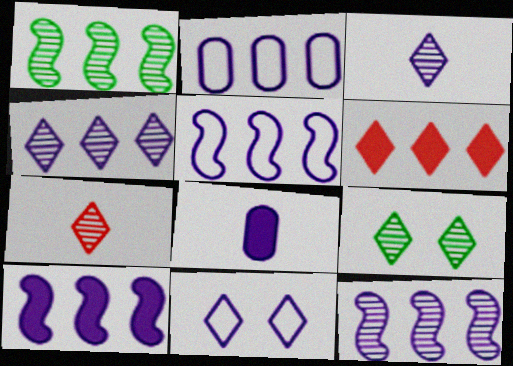[[1, 2, 6], 
[2, 4, 10], 
[4, 7, 9], 
[5, 10, 12], 
[8, 11, 12]]